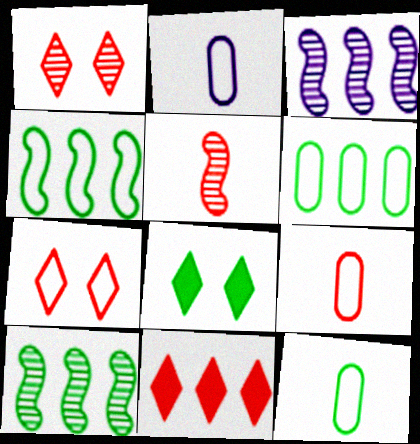[[2, 4, 7], 
[2, 9, 12], 
[3, 6, 11], 
[3, 8, 9], 
[8, 10, 12]]